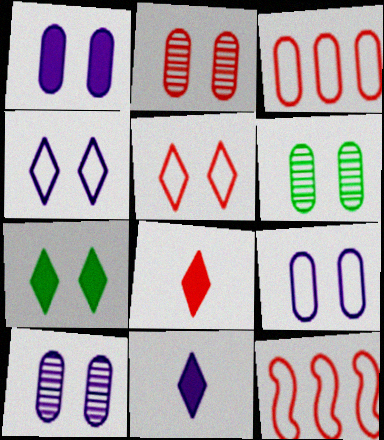[[1, 9, 10], 
[2, 6, 10], 
[2, 8, 12], 
[6, 11, 12]]